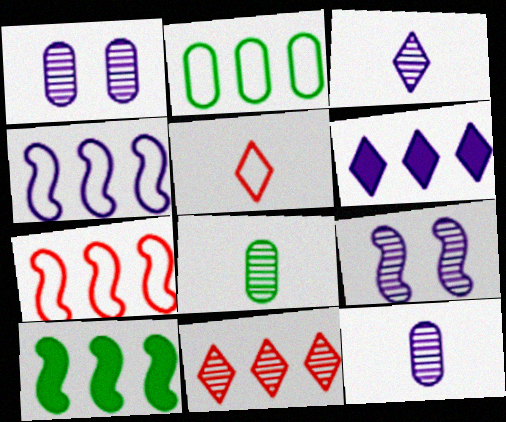[[1, 5, 10], 
[8, 9, 11]]